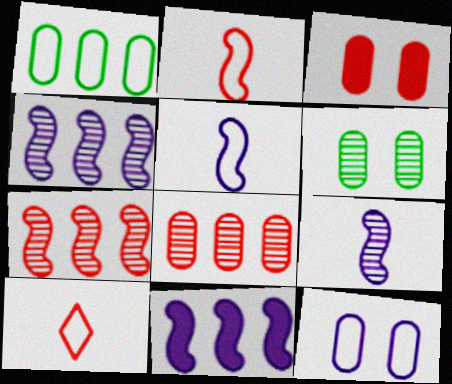[[3, 6, 12], 
[3, 7, 10], 
[6, 10, 11]]